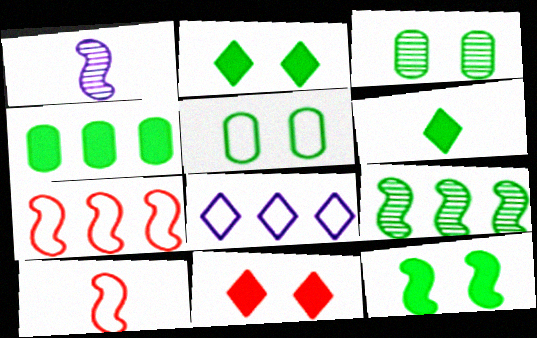[[1, 7, 12], 
[4, 6, 12], 
[5, 6, 9], 
[5, 8, 10]]